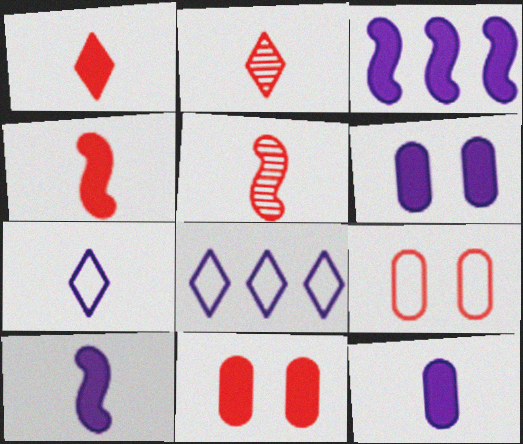[]